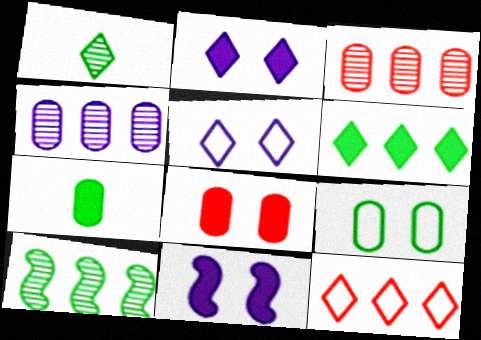[[1, 2, 12]]